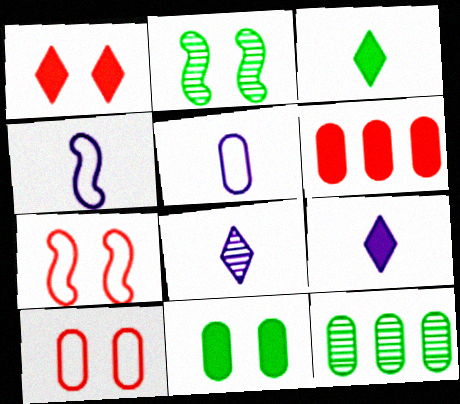[[1, 4, 12], 
[7, 9, 12]]